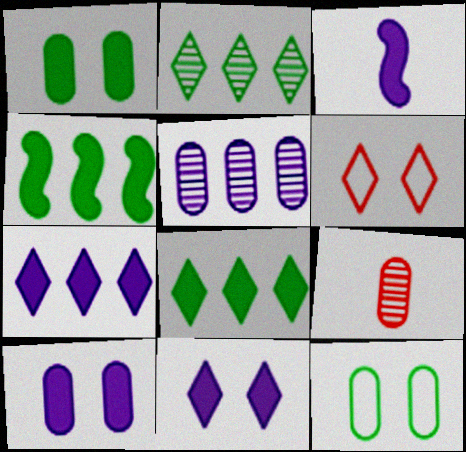[[3, 7, 10]]